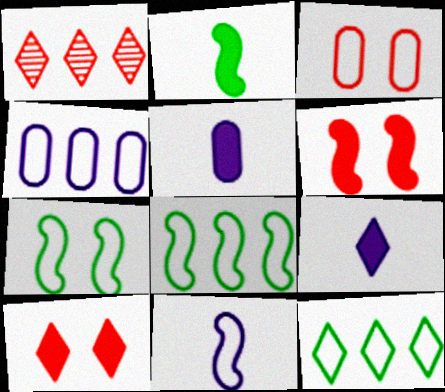[[1, 5, 7], 
[3, 11, 12]]